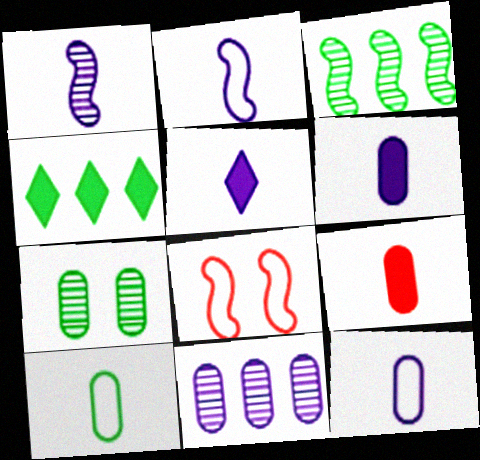[[1, 5, 12]]